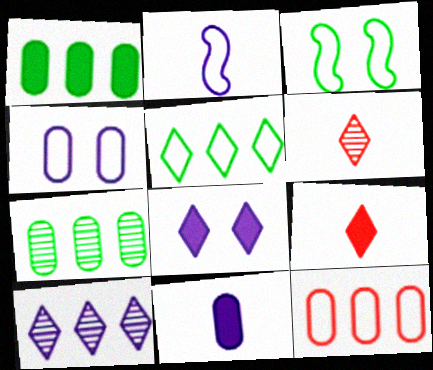[[5, 6, 8]]